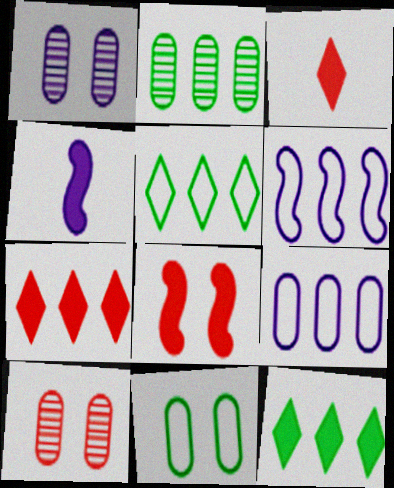[[2, 6, 7], 
[4, 5, 10]]